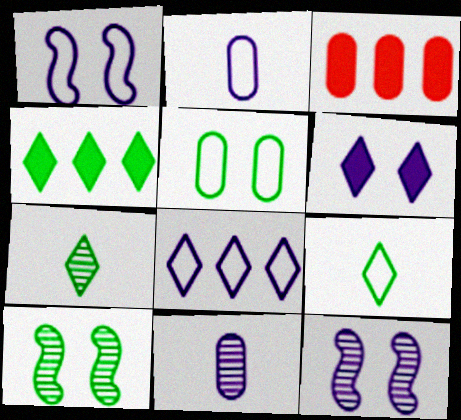[[1, 2, 8], 
[1, 3, 7], 
[3, 5, 11], 
[3, 9, 12]]